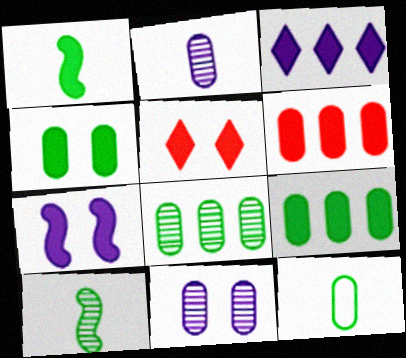[[4, 5, 7], 
[4, 8, 12], 
[6, 11, 12]]